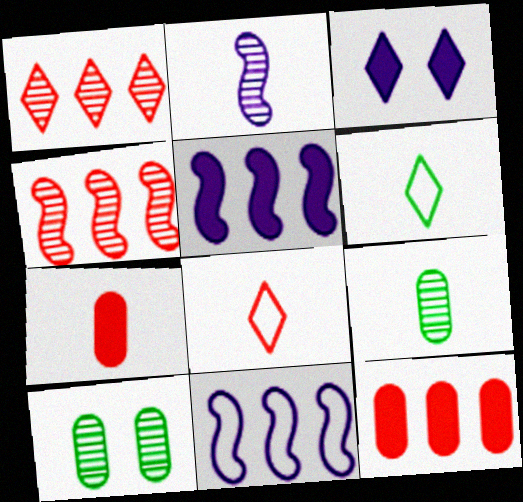[[1, 2, 10], 
[1, 3, 6], 
[2, 6, 7], 
[5, 8, 10]]